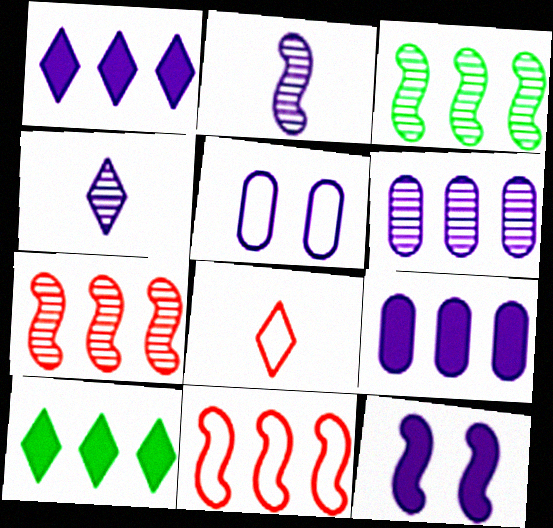[[1, 2, 5], 
[6, 10, 11]]